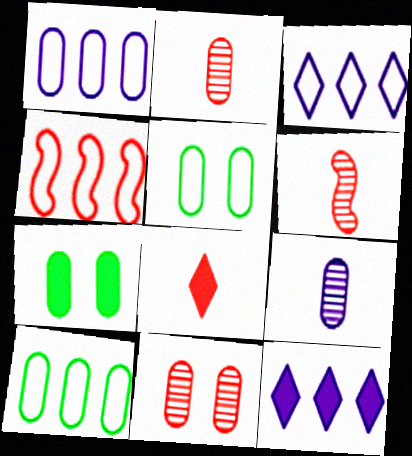[[1, 2, 7], 
[3, 4, 10], 
[3, 6, 7], 
[4, 8, 11], 
[5, 6, 12]]